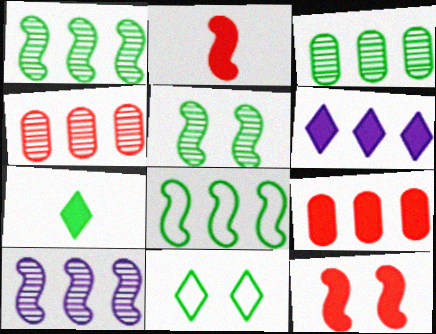[[4, 6, 8]]